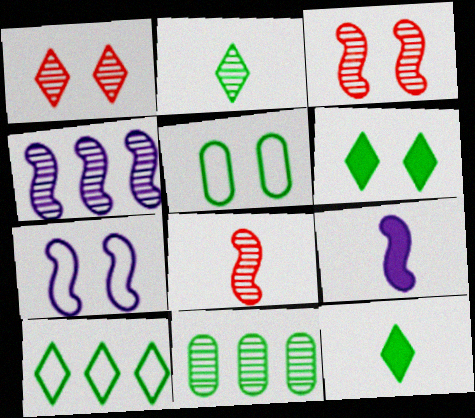[[2, 6, 10], 
[4, 7, 9]]